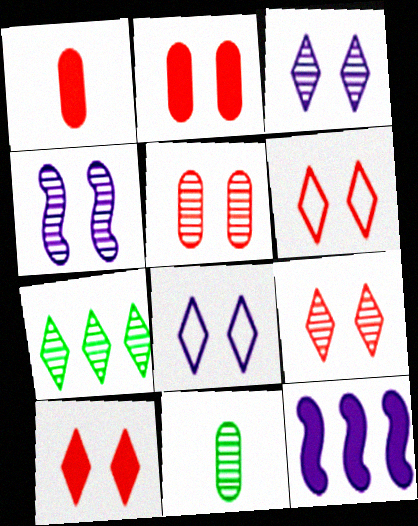[[6, 9, 10], 
[6, 11, 12]]